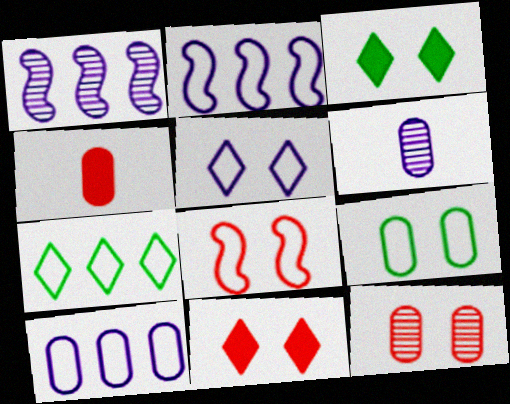[[5, 8, 9], 
[8, 11, 12]]